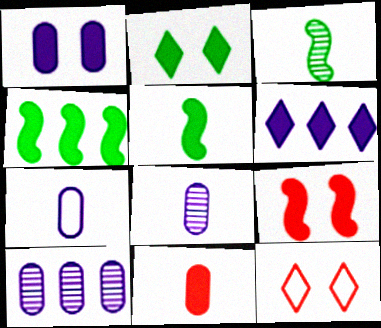[[1, 2, 9], 
[1, 7, 10], 
[4, 8, 12], 
[5, 10, 12]]